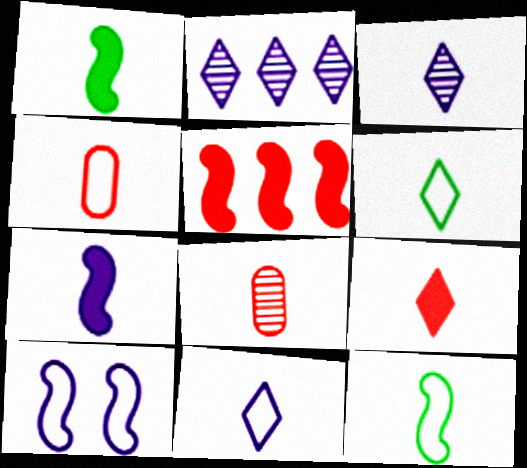[[1, 3, 4], 
[1, 8, 11], 
[3, 6, 9], 
[4, 11, 12], 
[6, 7, 8]]